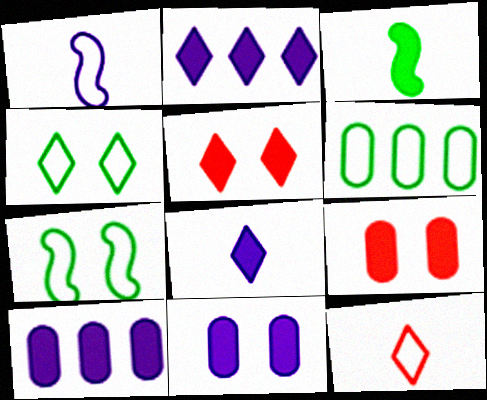[[2, 3, 9], 
[3, 5, 10]]